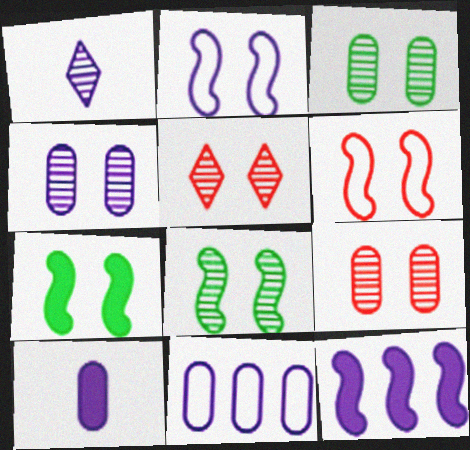[[3, 4, 9], 
[4, 5, 8], 
[4, 10, 11]]